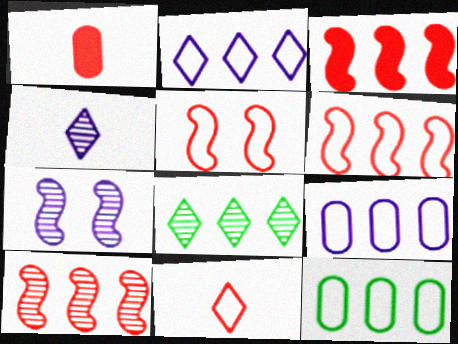[[2, 6, 12], 
[3, 6, 10], 
[3, 8, 9]]